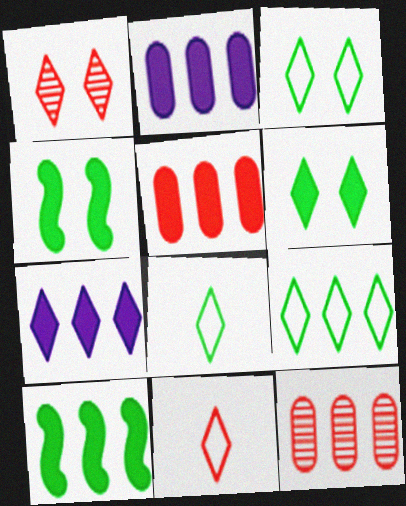[[1, 7, 8], 
[3, 8, 9], 
[5, 7, 10]]